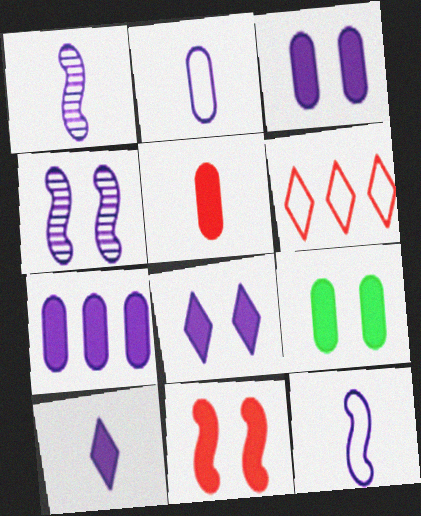[[1, 2, 10], 
[1, 6, 9], 
[5, 7, 9], 
[8, 9, 11]]